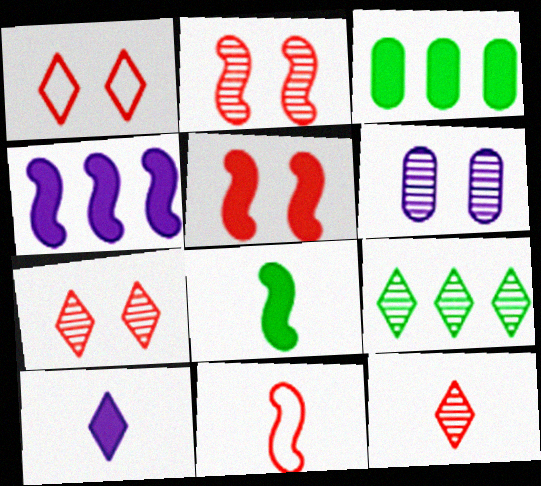[[1, 9, 10], 
[3, 5, 10], 
[4, 5, 8]]